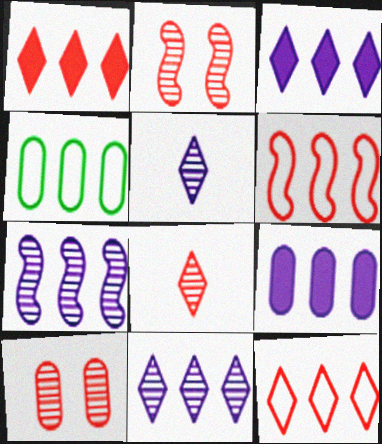[[1, 4, 7]]